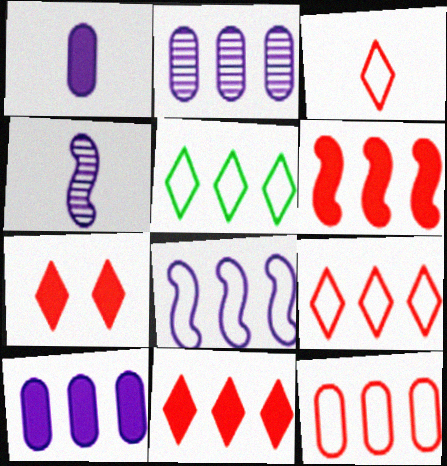[[2, 5, 6], 
[5, 8, 12]]